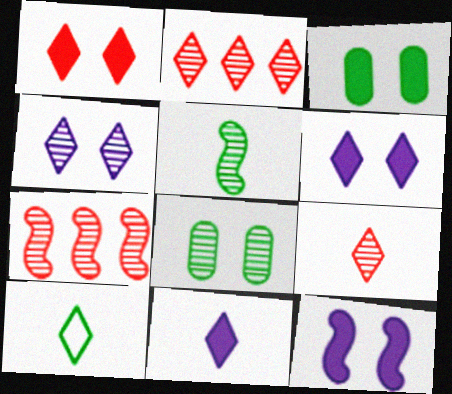[[1, 3, 12], 
[2, 6, 10], 
[9, 10, 11]]